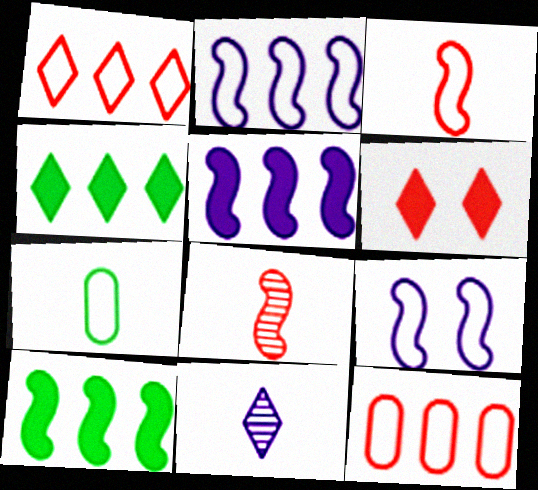[[1, 7, 9], 
[6, 8, 12], 
[8, 9, 10]]